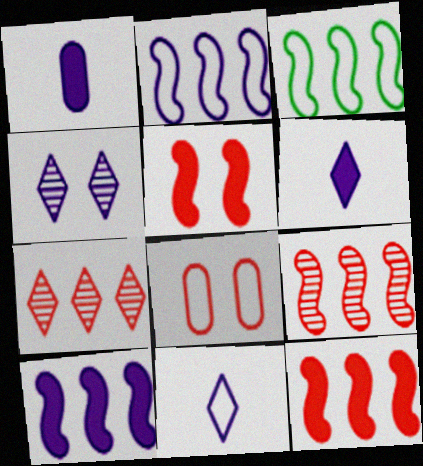[[1, 2, 4], 
[3, 8, 11], 
[3, 9, 10]]